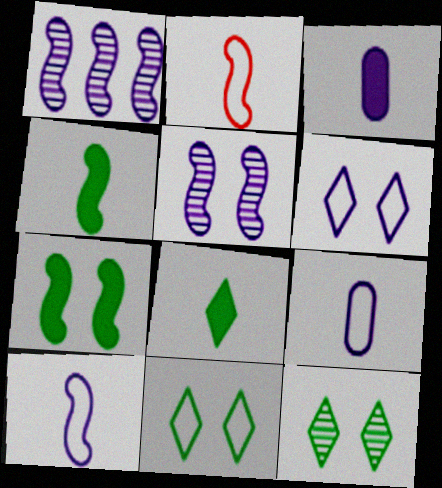[[1, 2, 7], 
[1, 3, 6]]